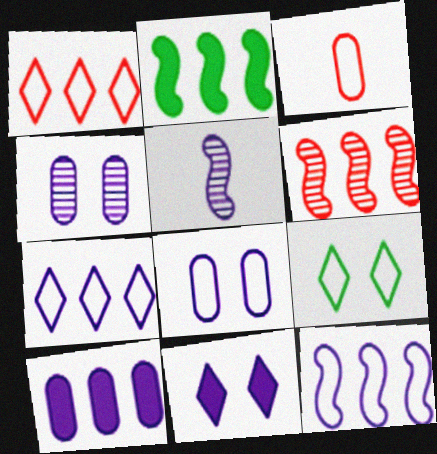[[2, 6, 12], 
[3, 9, 12]]